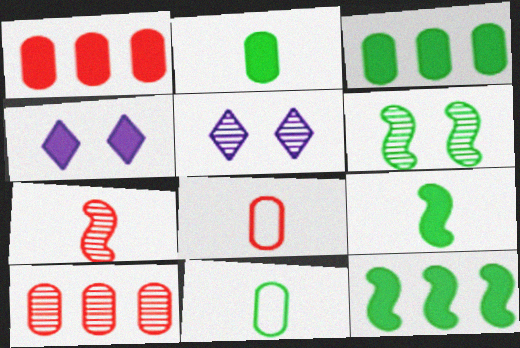[[1, 4, 9], 
[5, 8, 12]]